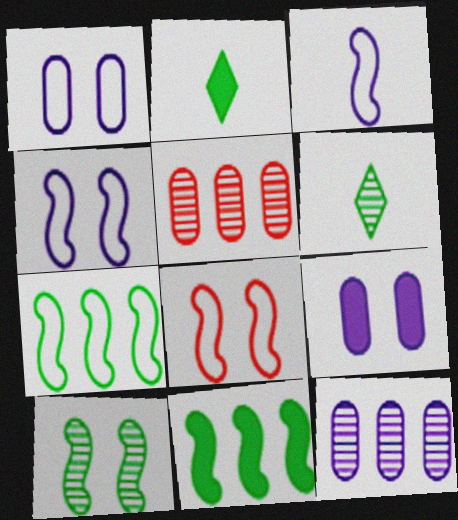[[2, 4, 5], 
[2, 8, 12], 
[3, 7, 8]]